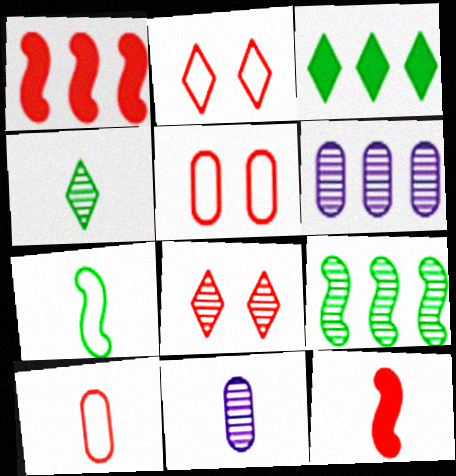[[1, 8, 10], 
[8, 9, 11]]